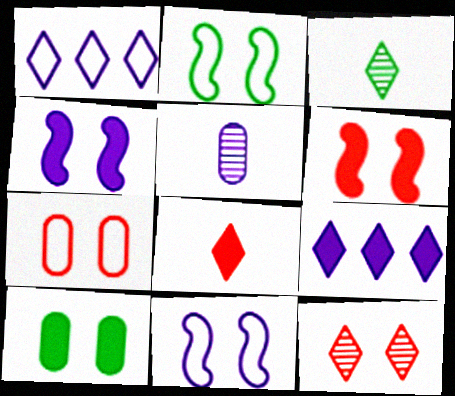[[1, 4, 5], 
[5, 9, 11], 
[6, 7, 12], 
[10, 11, 12]]